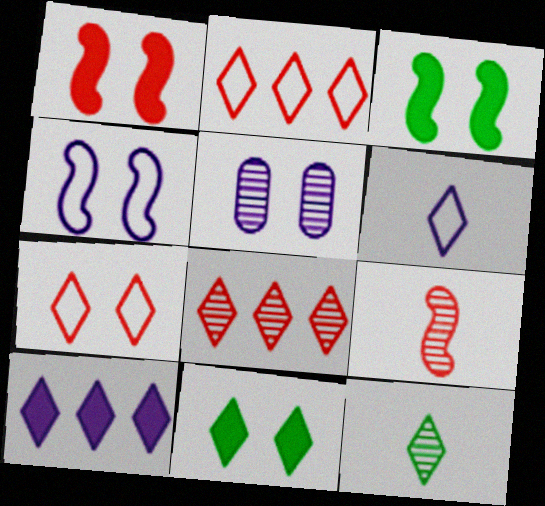[[3, 5, 7], 
[6, 8, 11], 
[7, 10, 12]]